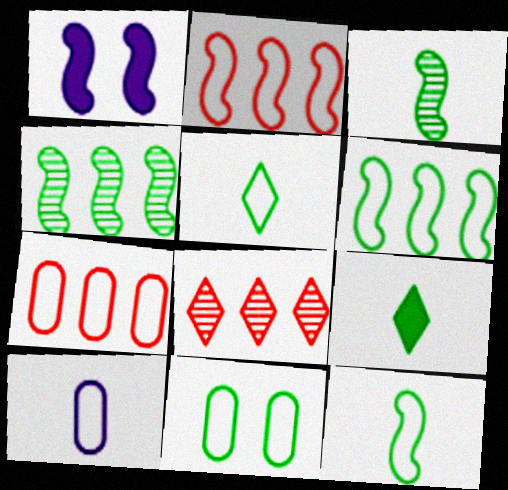[[1, 2, 3], 
[4, 9, 11], 
[5, 6, 11], 
[7, 10, 11]]